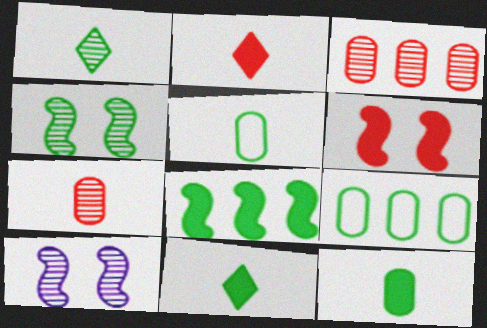[[1, 3, 10], 
[2, 9, 10], 
[4, 9, 11]]